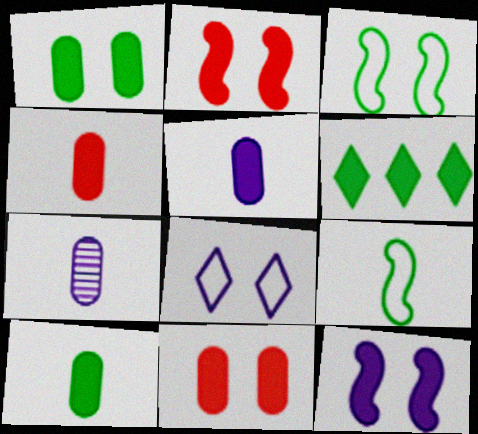[[2, 5, 6], 
[4, 5, 10], 
[4, 6, 12]]